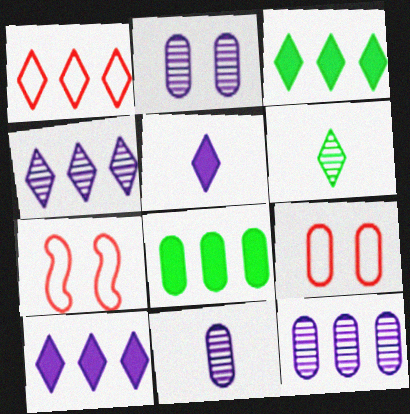[[1, 3, 4], 
[2, 11, 12], 
[3, 7, 11], 
[8, 9, 11]]